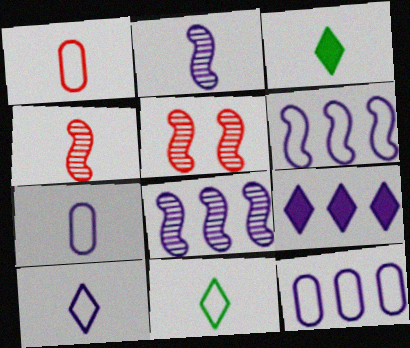[[1, 2, 3], 
[3, 4, 7], 
[3, 5, 12], 
[8, 9, 12]]